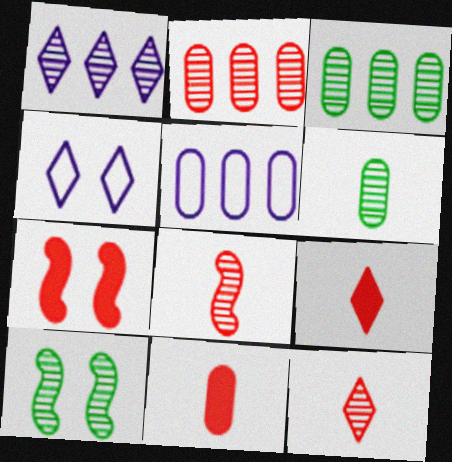[[5, 9, 10]]